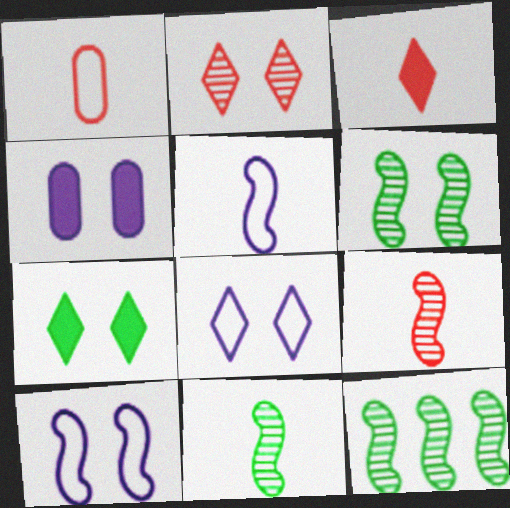[[1, 3, 9], 
[2, 7, 8], 
[6, 11, 12]]